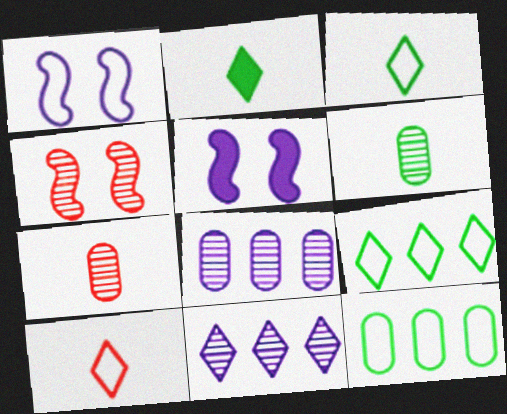[[1, 10, 12], 
[4, 6, 11], 
[5, 7, 9]]